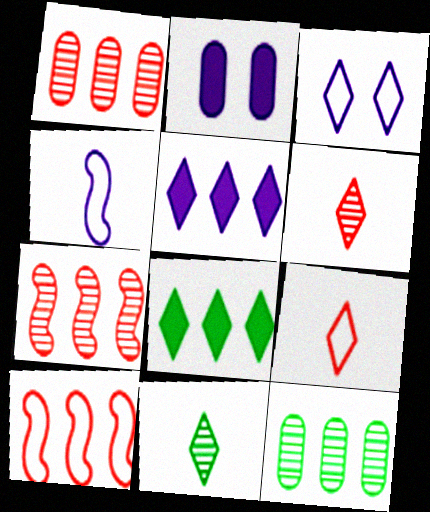[[2, 10, 11], 
[3, 6, 8], 
[5, 10, 12]]